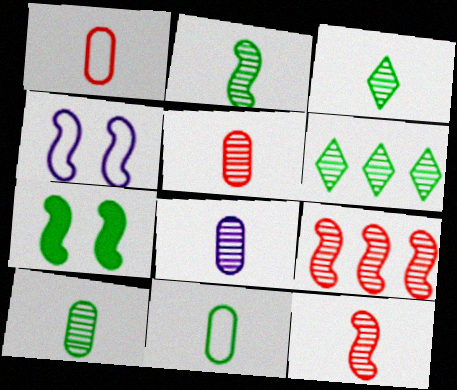[[2, 3, 10], 
[3, 8, 12], 
[5, 8, 10], 
[6, 7, 11]]